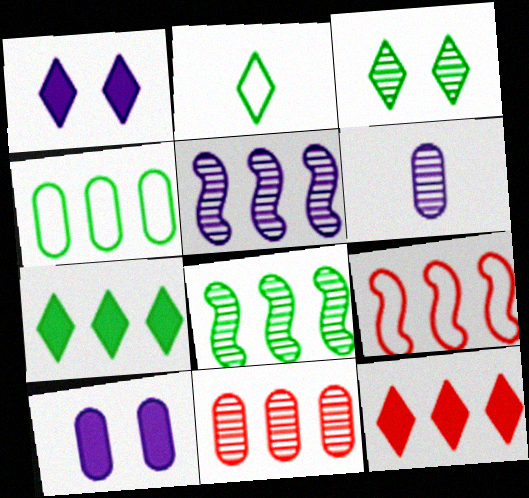[[2, 3, 7], 
[4, 5, 12], 
[4, 7, 8], 
[9, 11, 12]]